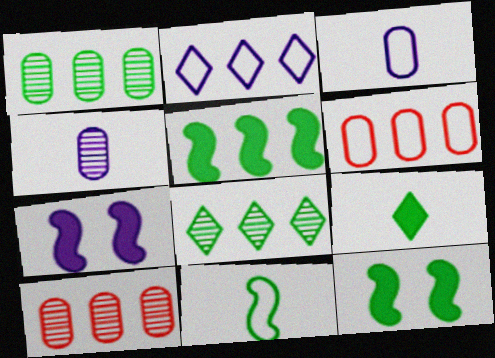[[2, 4, 7], 
[2, 5, 10]]